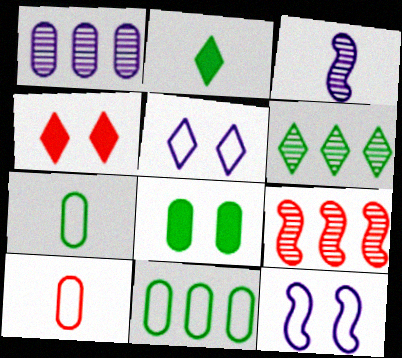[[1, 6, 9], 
[1, 8, 10], 
[2, 3, 10], 
[3, 4, 11], 
[4, 9, 10]]